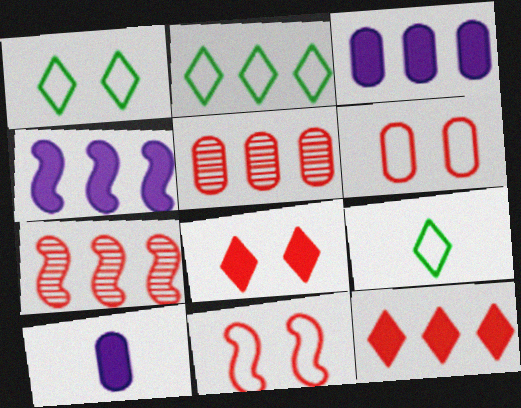[[1, 2, 9], 
[1, 7, 10], 
[2, 3, 7], 
[2, 4, 5]]